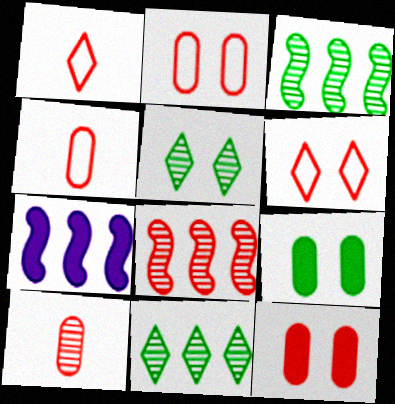[[1, 8, 12], 
[4, 5, 7]]